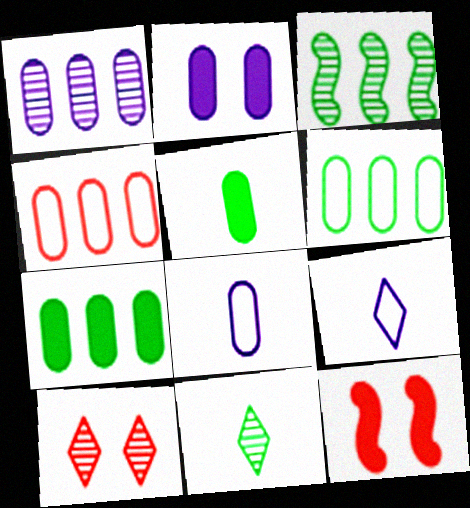[[1, 2, 8], 
[1, 4, 7]]